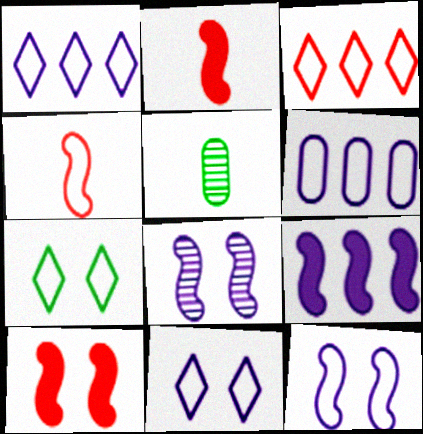[[1, 5, 10], 
[4, 6, 7]]